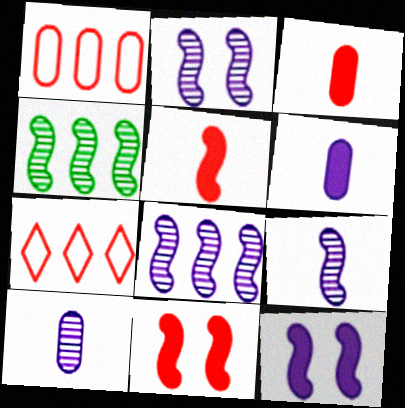[[2, 8, 9]]